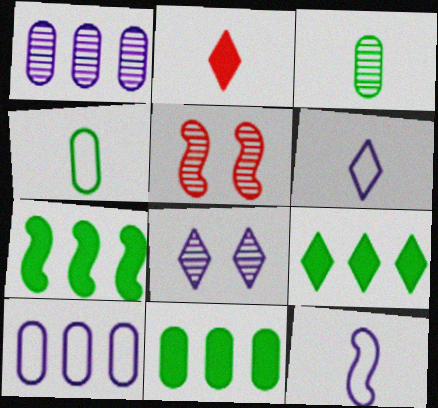[[2, 3, 12], 
[5, 6, 11], 
[5, 7, 12], 
[7, 9, 11]]